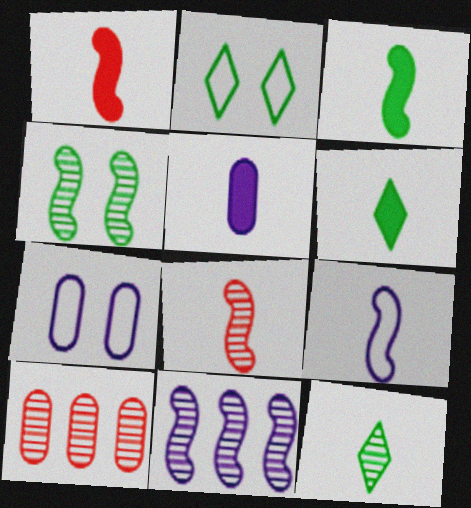[[1, 5, 6], 
[3, 8, 9], 
[4, 8, 11]]